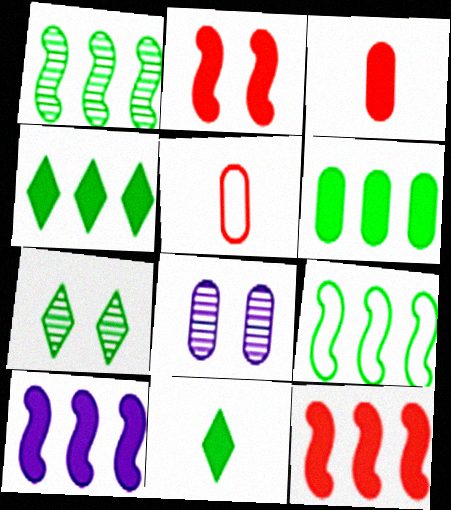[[5, 6, 8], 
[5, 7, 10]]